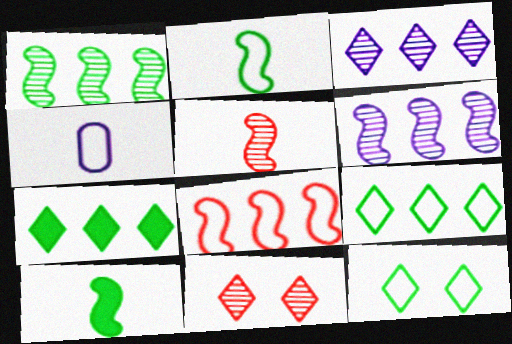[[4, 8, 12]]